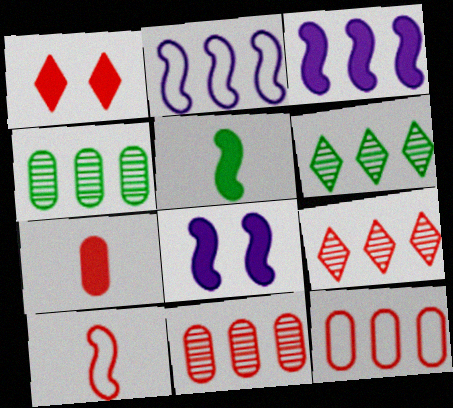[[1, 10, 11], 
[3, 6, 12]]